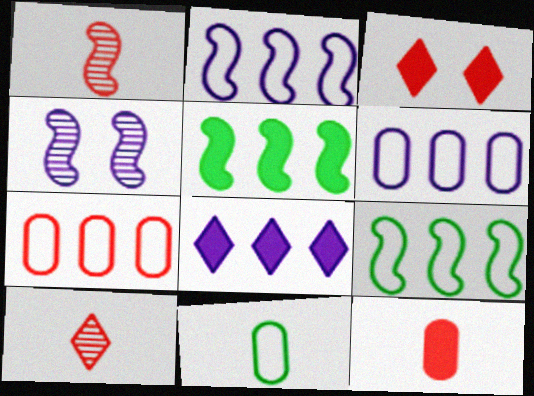[[1, 3, 7]]